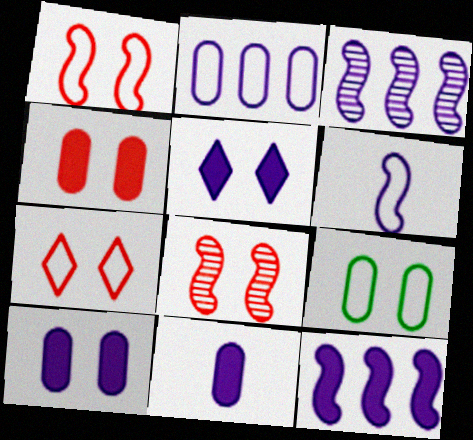[[4, 7, 8], 
[5, 8, 9], 
[5, 11, 12]]